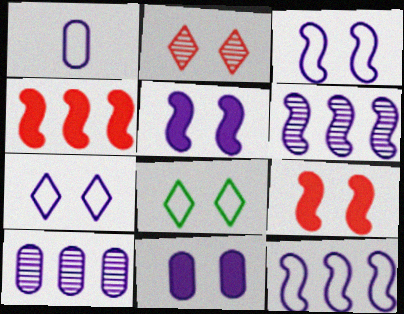[[1, 7, 12], 
[1, 10, 11]]